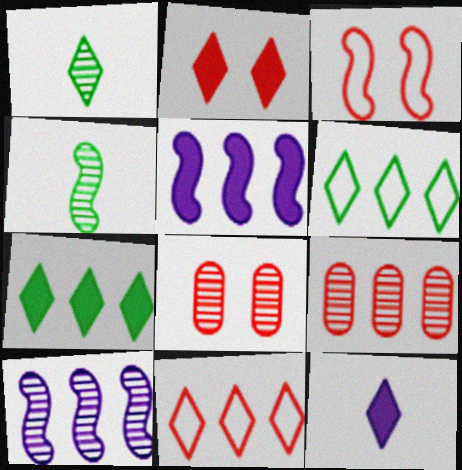[[1, 8, 10], 
[2, 3, 8], 
[2, 7, 12], 
[3, 4, 5], 
[5, 6, 9]]